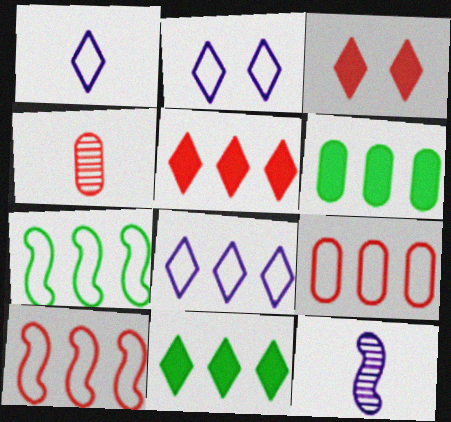[[1, 2, 8], 
[3, 4, 10], 
[7, 8, 9]]